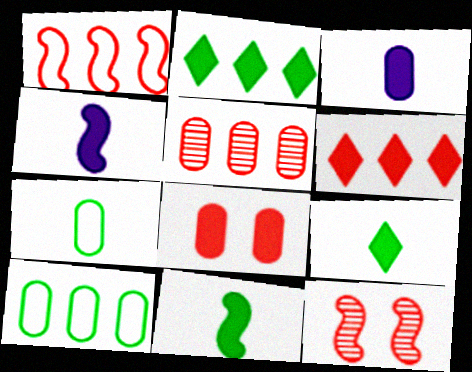[[1, 5, 6], 
[2, 4, 8]]